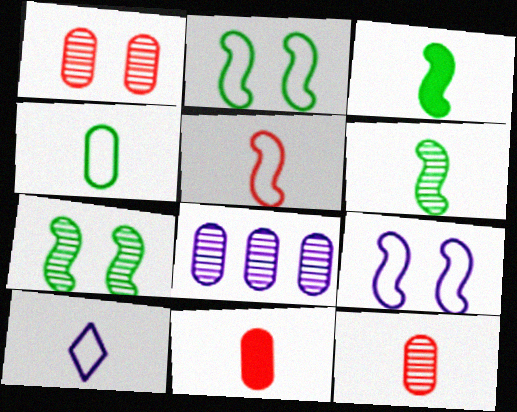[[3, 10, 12], 
[4, 5, 10], 
[6, 10, 11]]